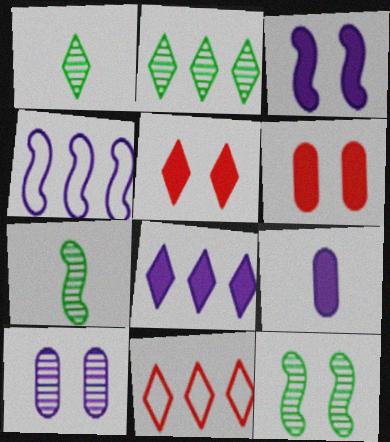[[1, 4, 6], 
[2, 8, 11], 
[3, 8, 9], 
[9, 11, 12]]